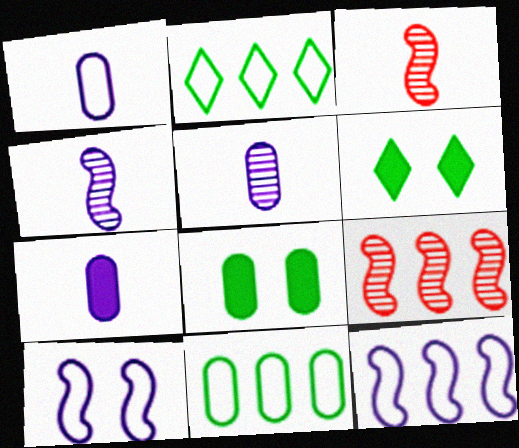[[1, 5, 7], 
[1, 6, 9]]